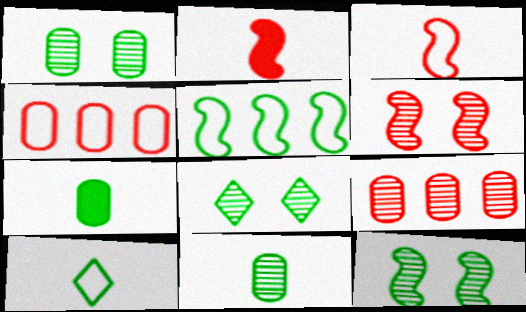[[1, 8, 12], 
[5, 7, 8]]